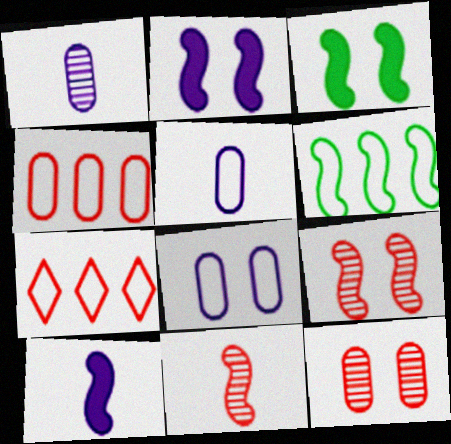[[1, 3, 7], 
[2, 6, 11], 
[6, 9, 10]]